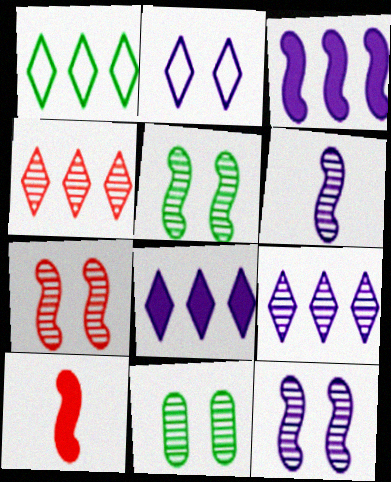[[1, 4, 8], 
[4, 6, 11], 
[5, 7, 12]]